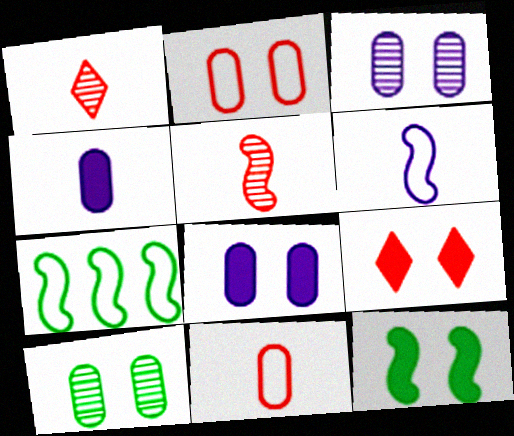[[1, 7, 8], 
[2, 8, 10], 
[8, 9, 12]]